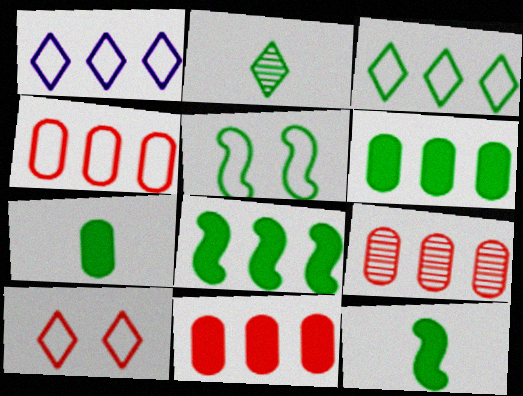[[1, 8, 9], 
[2, 5, 6], 
[4, 9, 11]]